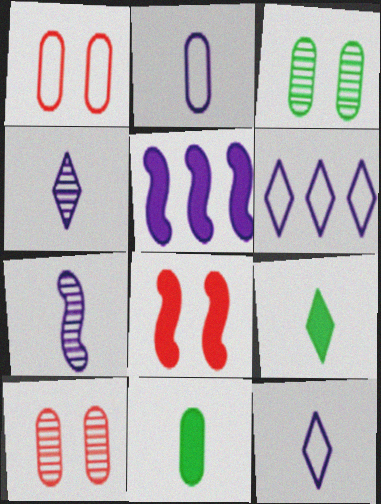[]